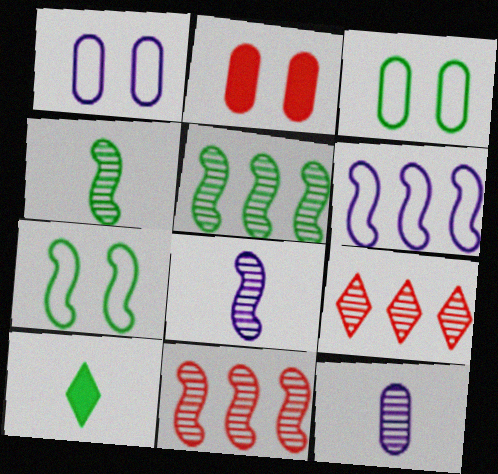[[1, 10, 11], 
[3, 5, 10]]